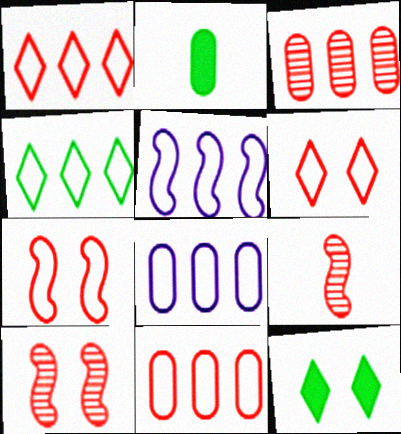[[4, 5, 11], 
[8, 9, 12]]